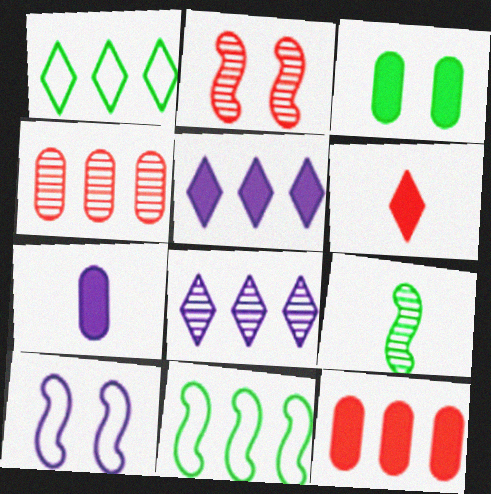[[1, 2, 7], 
[1, 3, 9], 
[3, 7, 12], 
[4, 5, 11], 
[7, 8, 10], 
[8, 11, 12]]